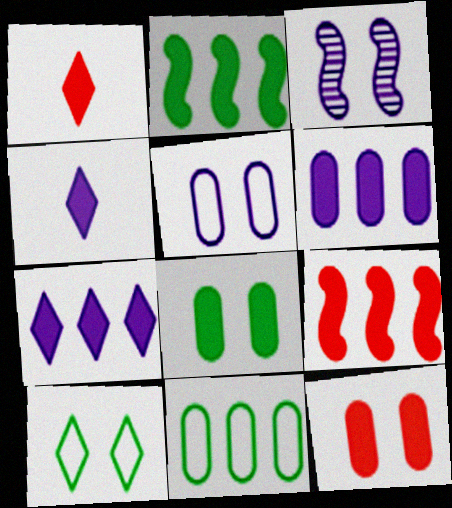[[1, 3, 11], 
[1, 9, 12], 
[2, 4, 12], 
[3, 10, 12], 
[4, 8, 9]]